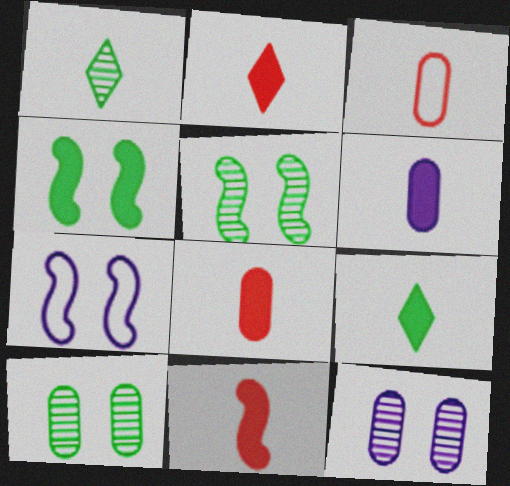[[2, 8, 11], 
[6, 9, 11]]